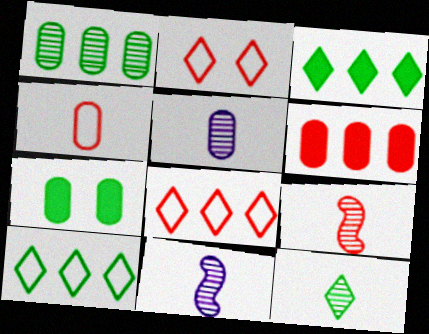[[2, 6, 9], 
[5, 9, 12], 
[7, 8, 11]]